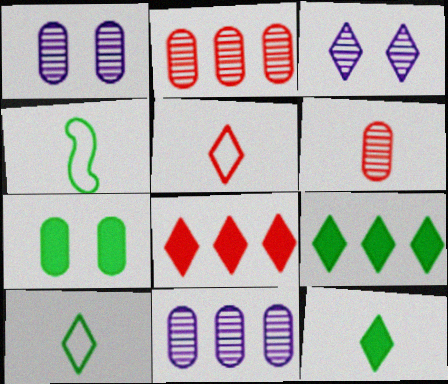[[1, 4, 8], 
[3, 5, 9], 
[3, 8, 10]]